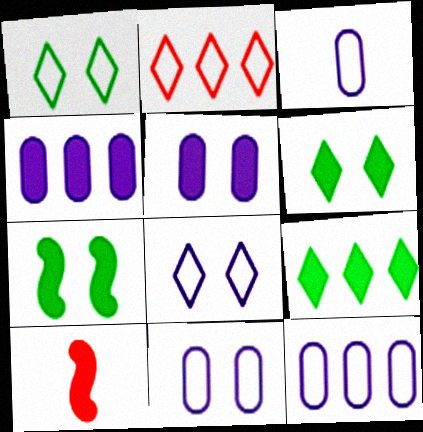[[3, 11, 12], 
[4, 6, 10], 
[5, 9, 10]]